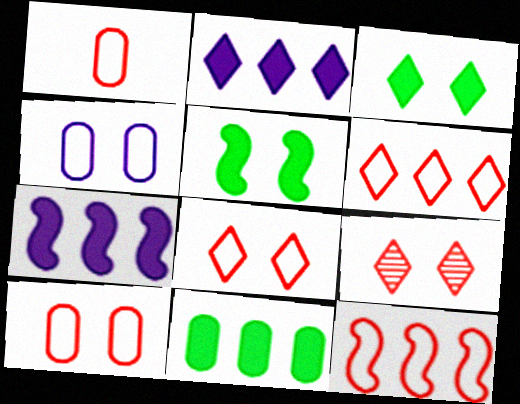[[1, 8, 12], 
[4, 5, 9]]